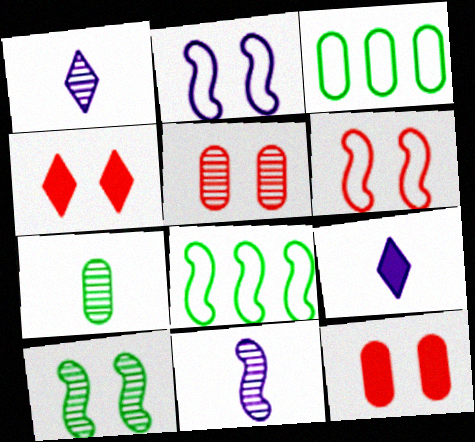[[1, 8, 12], 
[3, 4, 11], 
[4, 5, 6], 
[5, 8, 9]]